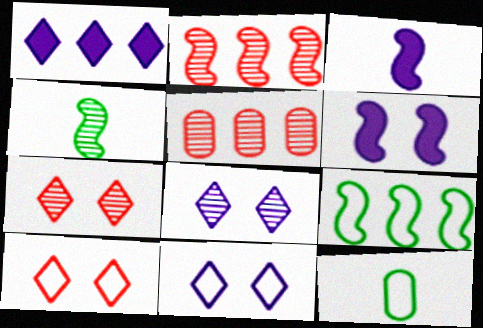[[1, 5, 9], 
[4, 5, 8]]